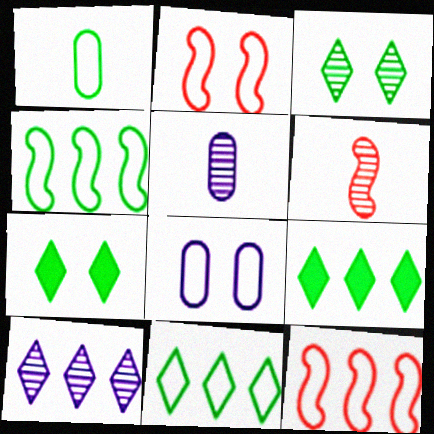[[2, 5, 9], 
[5, 7, 12], 
[6, 8, 9]]